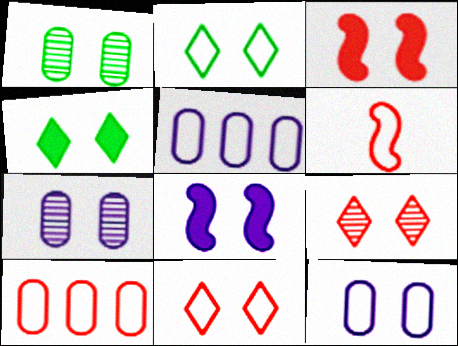[[1, 8, 11], 
[2, 3, 7], 
[2, 5, 6], 
[6, 10, 11]]